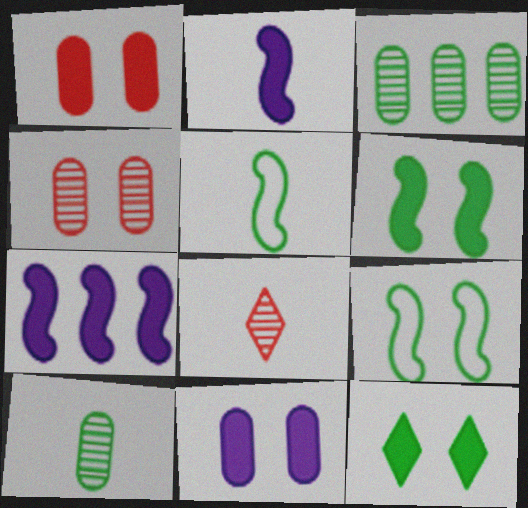[[3, 5, 12]]